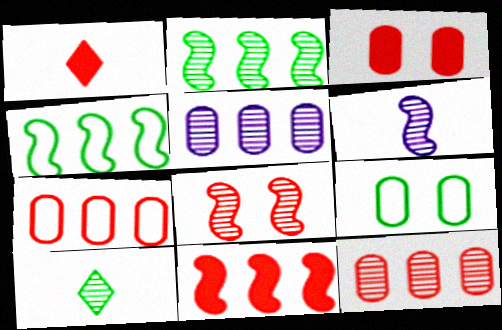[[1, 3, 11], 
[1, 7, 8], 
[2, 6, 8], 
[5, 8, 10]]